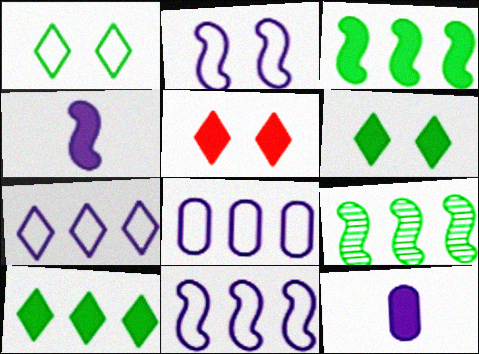[[3, 5, 12], 
[7, 8, 11]]